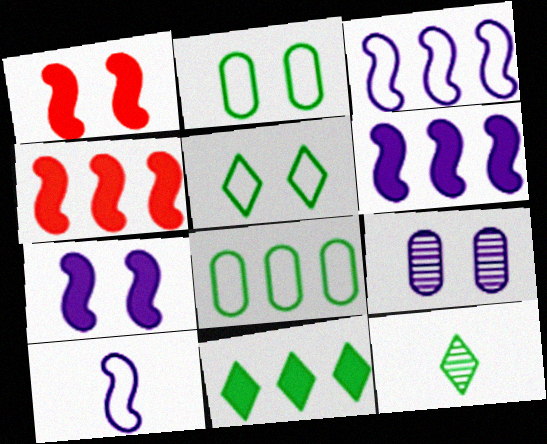[[1, 5, 9], 
[5, 11, 12]]